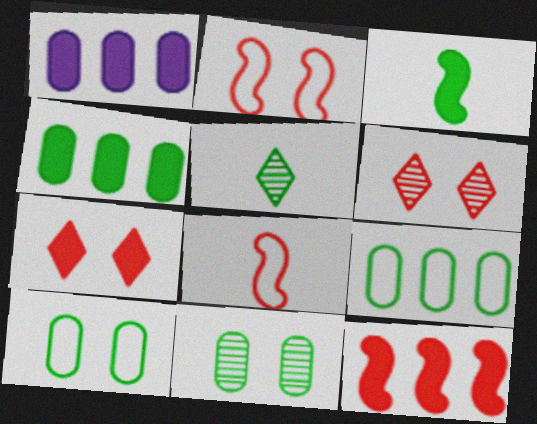[[1, 2, 5], 
[1, 3, 7]]